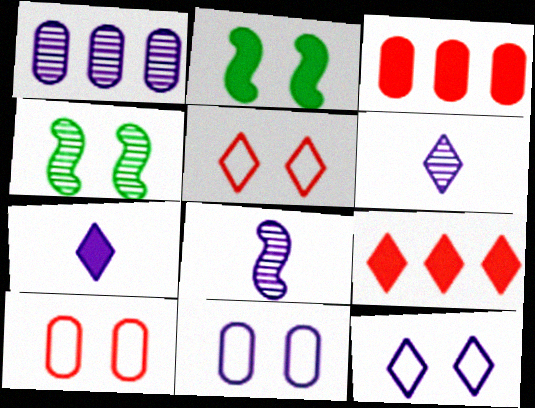[[2, 3, 7]]